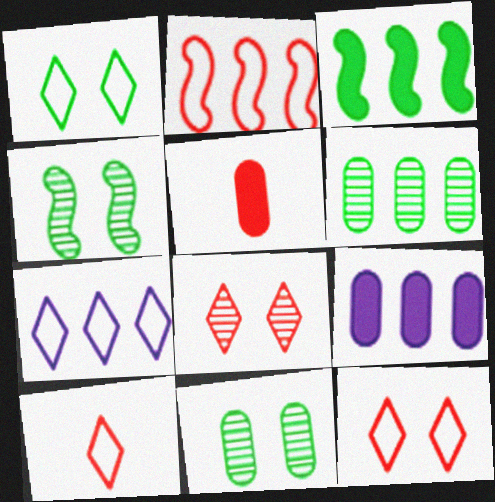[[1, 7, 10], 
[2, 5, 8], 
[4, 5, 7], 
[4, 9, 10]]